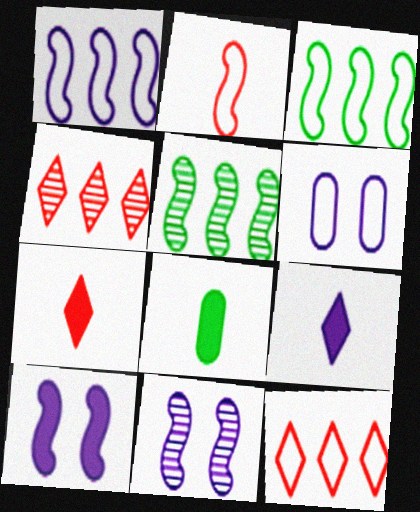[[2, 5, 10], 
[5, 6, 7], 
[8, 11, 12]]